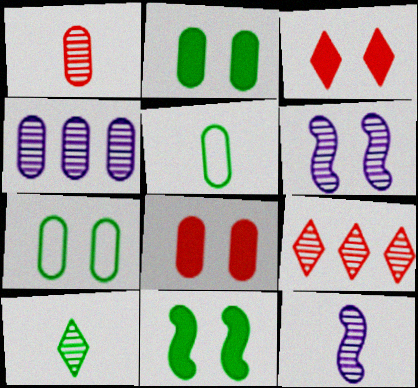[[1, 10, 12], 
[3, 6, 7], 
[4, 5, 8]]